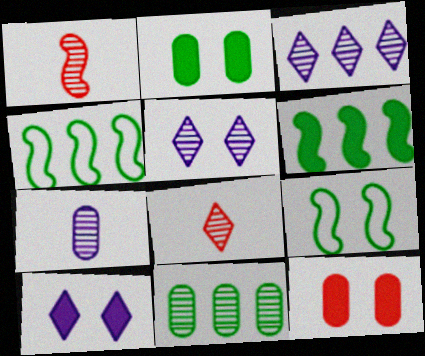[[1, 5, 11], 
[5, 9, 12]]